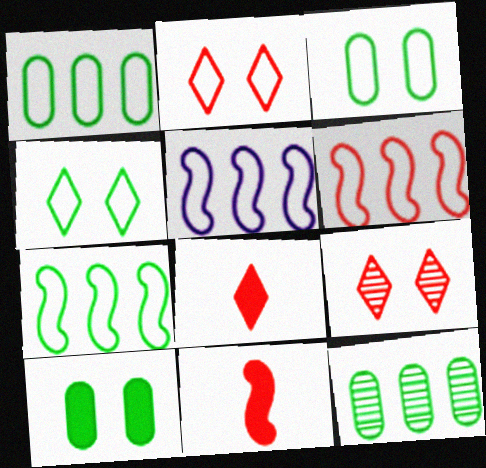[[5, 6, 7]]